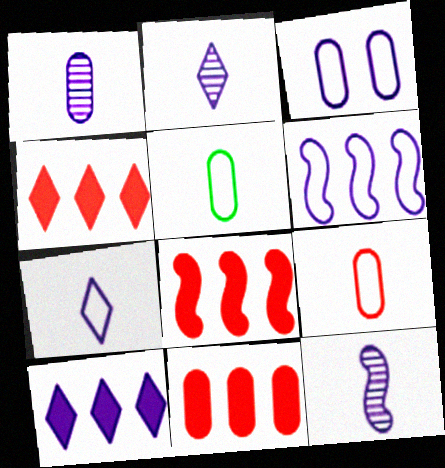[[1, 2, 12], 
[3, 6, 7], 
[3, 10, 12], 
[4, 8, 11]]